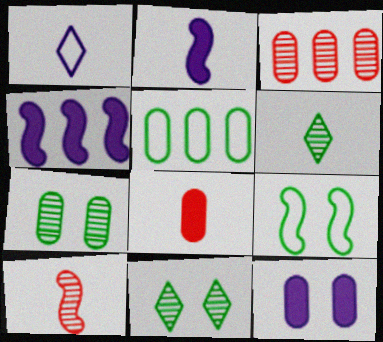[[4, 9, 10]]